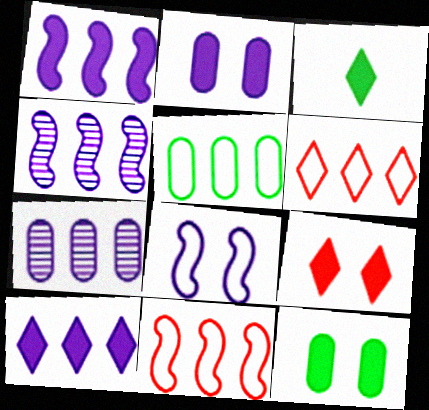[[3, 9, 10]]